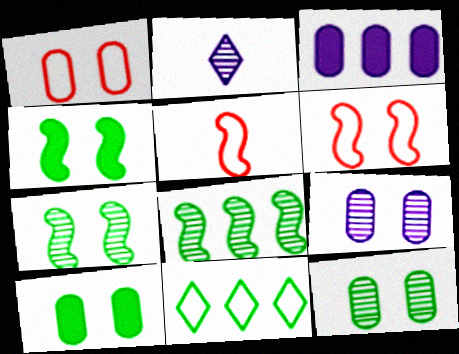[[1, 9, 10]]